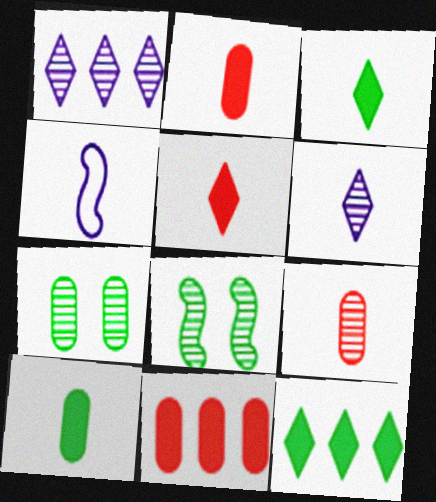[[1, 8, 9], 
[3, 4, 9]]